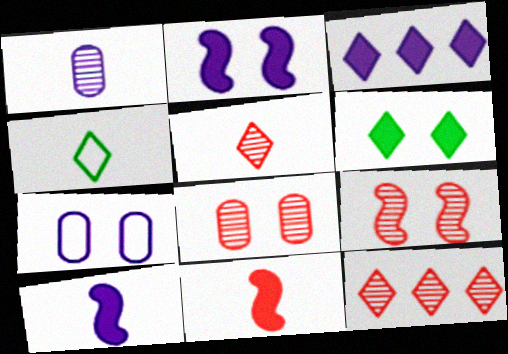[[1, 4, 11], 
[6, 7, 9]]